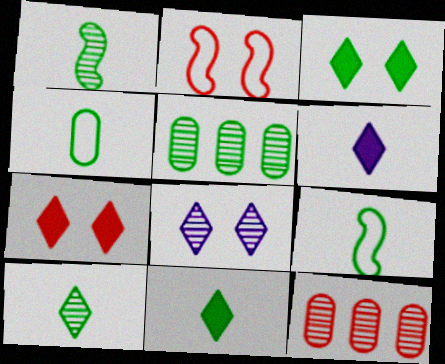[[1, 4, 11], 
[1, 8, 12], 
[2, 5, 6], 
[3, 5, 9]]